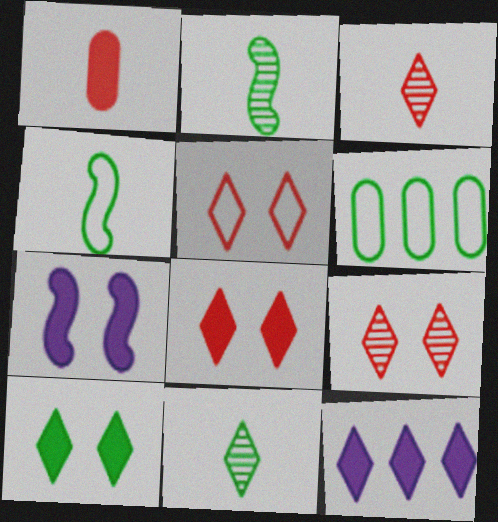[[2, 6, 10], 
[3, 6, 7], 
[5, 8, 9], 
[5, 11, 12]]